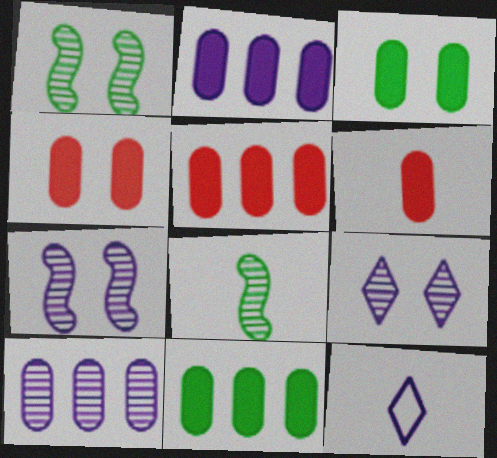[[1, 5, 12], 
[2, 3, 6], 
[2, 5, 11], 
[2, 7, 12], 
[4, 5, 6], 
[6, 8, 12]]